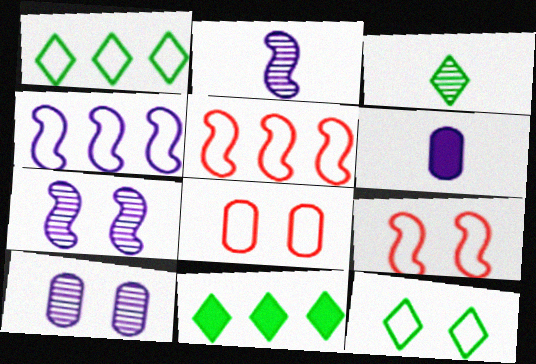[[2, 8, 11], 
[3, 11, 12]]